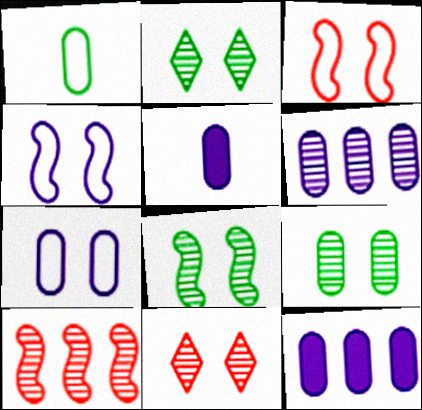[[2, 8, 9], 
[5, 6, 7]]